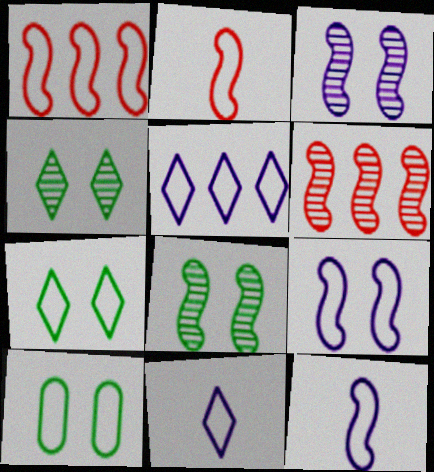[[1, 10, 11], 
[2, 5, 10]]